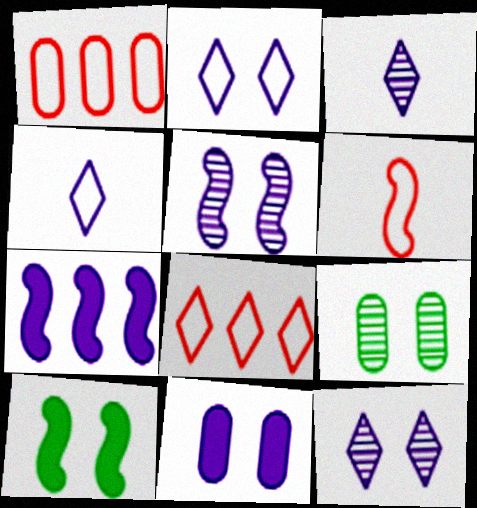[[1, 3, 10], 
[2, 5, 11]]